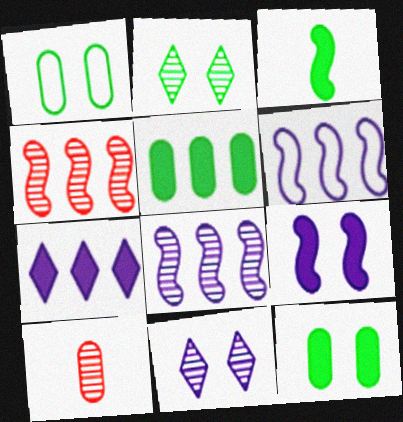[[2, 8, 10]]